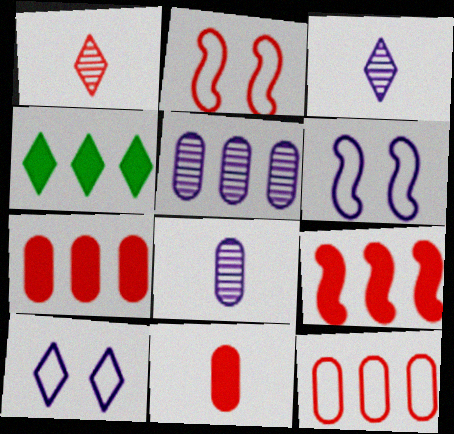[[1, 2, 7], 
[1, 4, 10], 
[2, 4, 8]]